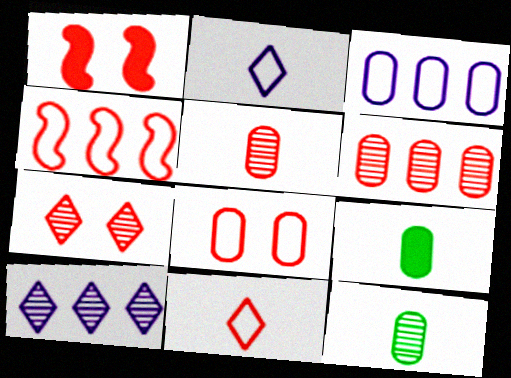[[1, 6, 11], 
[1, 7, 8], 
[4, 8, 11]]